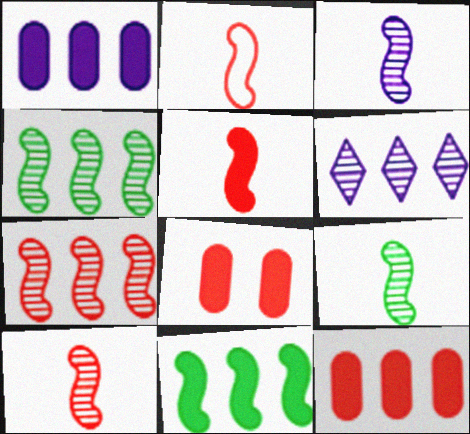[[2, 5, 10], 
[3, 9, 10]]